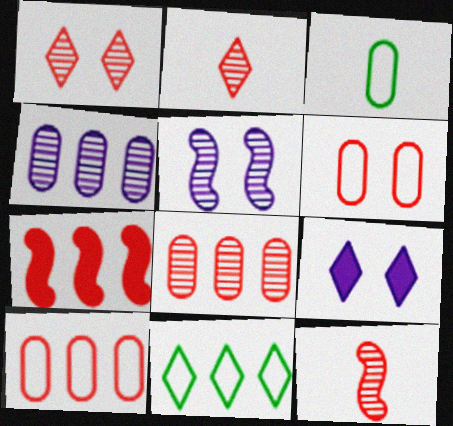[[1, 8, 12], 
[2, 6, 7], 
[2, 9, 11], 
[4, 7, 11]]